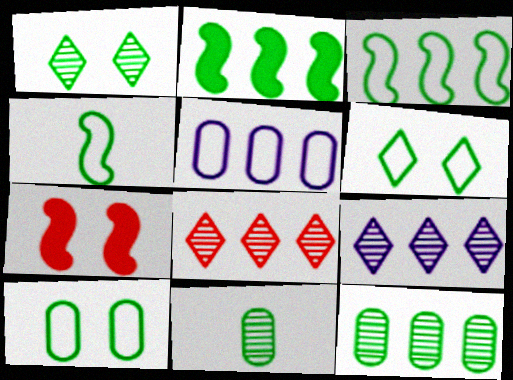[[2, 5, 8], 
[2, 6, 11]]